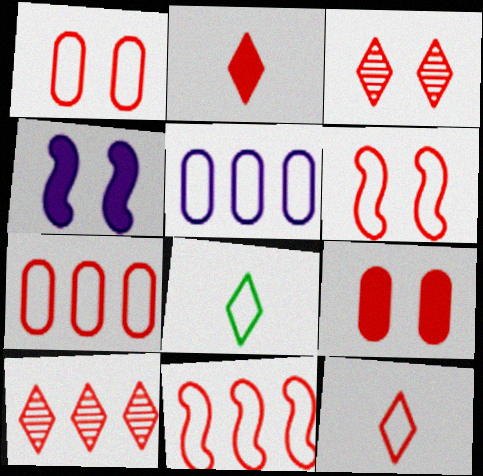[[1, 11, 12], 
[3, 6, 9], 
[5, 6, 8], 
[6, 7, 12]]